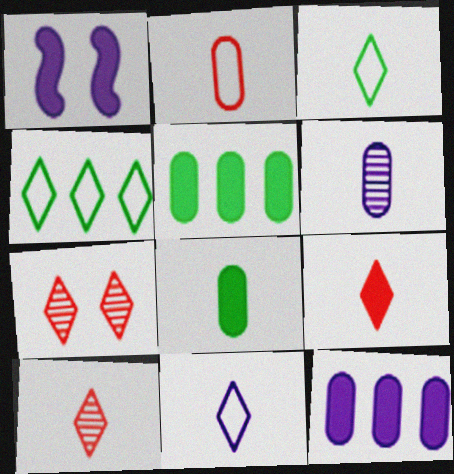[[1, 5, 9], 
[2, 6, 8]]